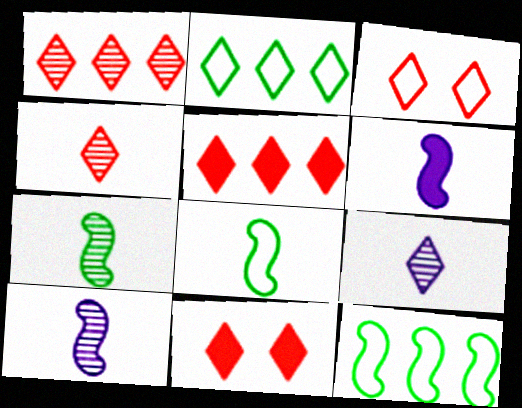[[2, 9, 11], 
[3, 4, 5]]